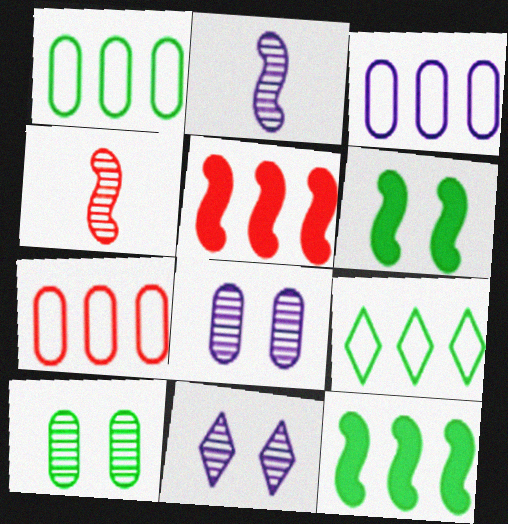[[1, 3, 7]]